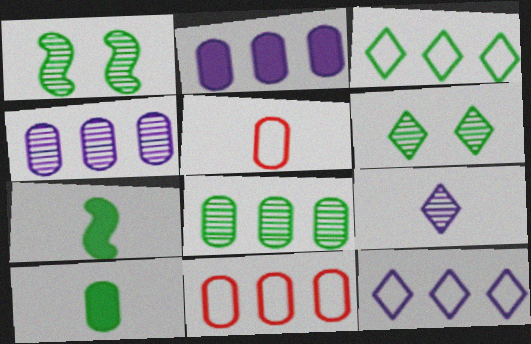[[1, 3, 10], 
[2, 8, 11], 
[5, 7, 9]]